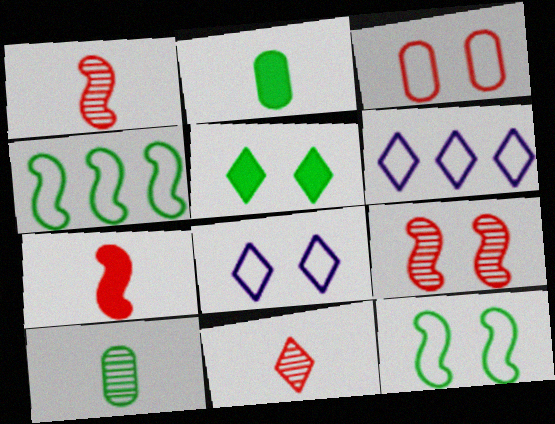[[2, 6, 9], 
[3, 8, 12], 
[4, 5, 10], 
[5, 6, 11]]